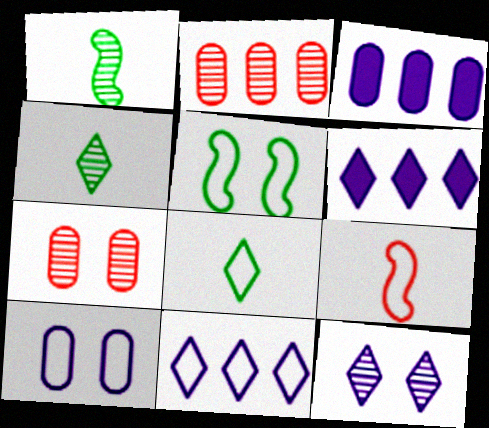[[1, 2, 12]]